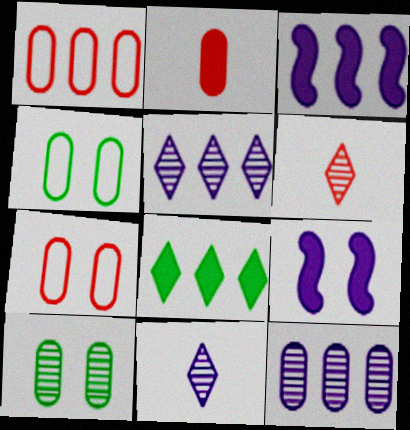[[2, 4, 12], 
[2, 8, 9], 
[3, 4, 6]]